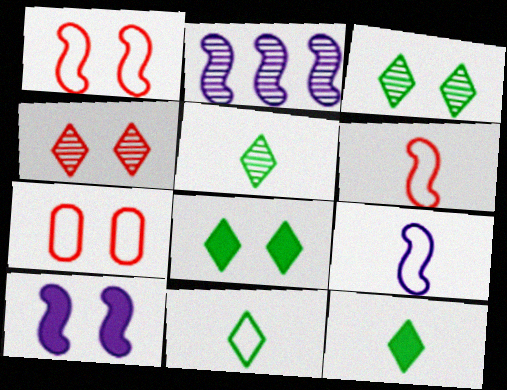[[2, 7, 12], 
[2, 9, 10], 
[3, 7, 10], 
[5, 11, 12]]